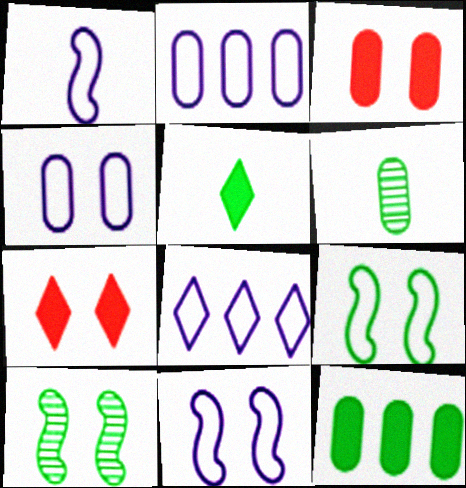[[1, 4, 8], 
[2, 3, 6], 
[4, 7, 10]]